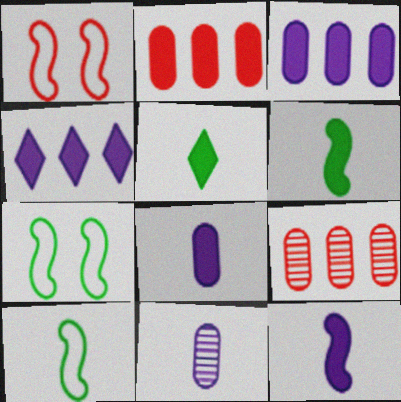[]